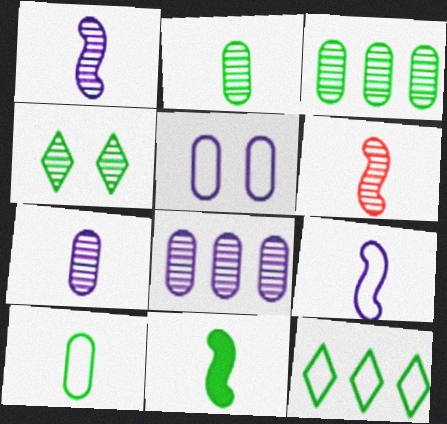[[4, 6, 8], 
[6, 9, 11]]